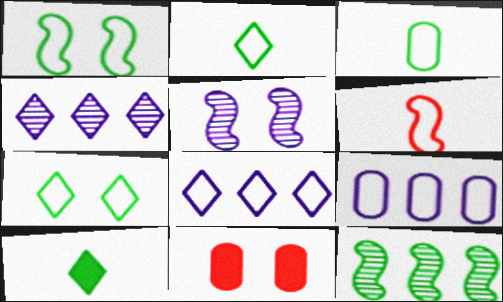[[5, 7, 11], 
[6, 7, 9]]